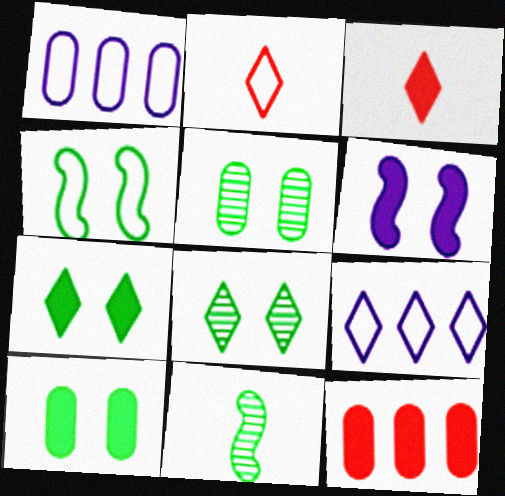[[1, 2, 4], 
[3, 8, 9], 
[4, 5, 7], 
[4, 8, 10]]